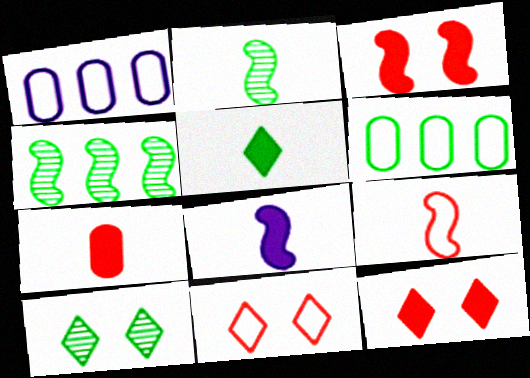[[1, 2, 12], 
[2, 8, 9], 
[5, 7, 8]]